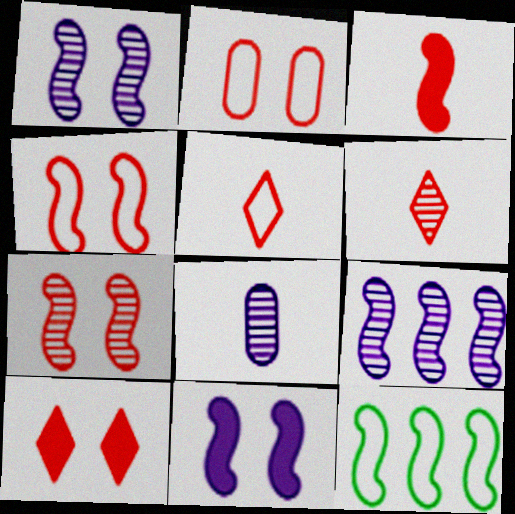[[1, 3, 12], 
[2, 7, 10], 
[8, 10, 12]]